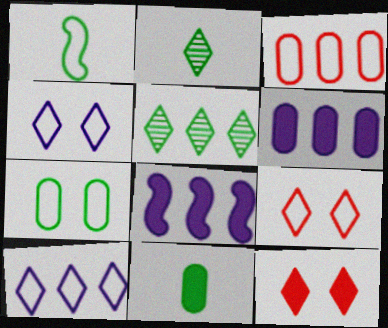[[1, 2, 11], 
[1, 3, 4], 
[2, 10, 12], 
[3, 5, 8], 
[8, 11, 12]]